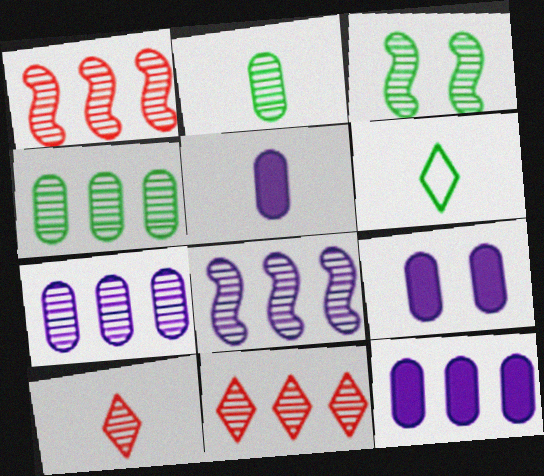[[1, 6, 9], 
[3, 7, 10], 
[4, 8, 11], 
[5, 9, 12]]